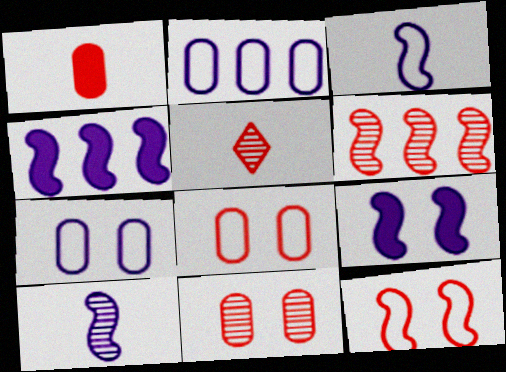[[5, 6, 11]]